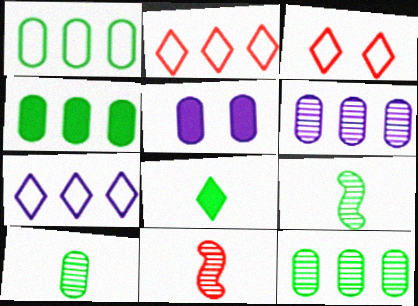[[1, 4, 12], 
[2, 5, 9]]